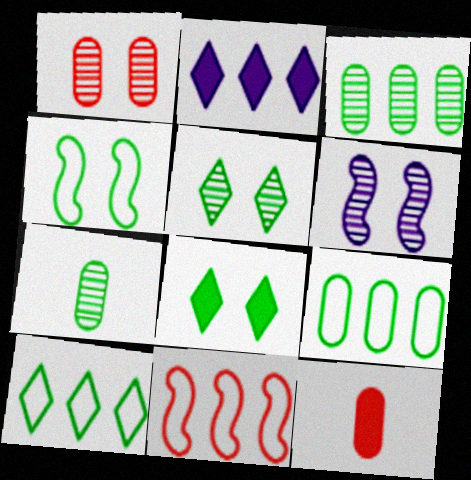[[1, 5, 6], 
[2, 3, 11], 
[6, 10, 12]]